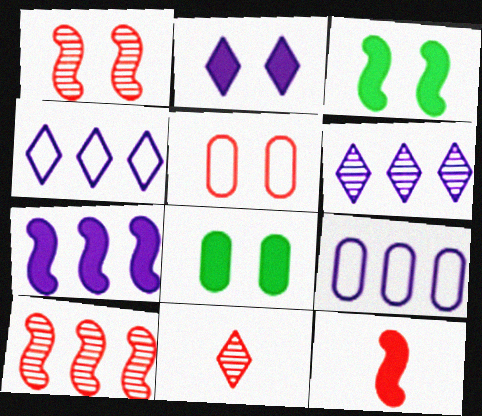[[3, 7, 12], 
[3, 9, 11], 
[6, 7, 9]]